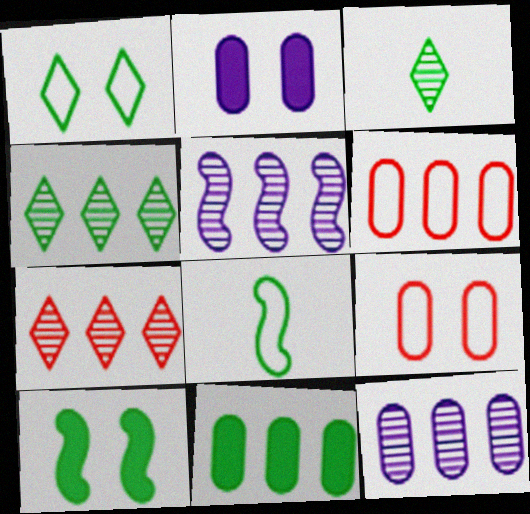[[2, 7, 8], 
[6, 11, 12]]